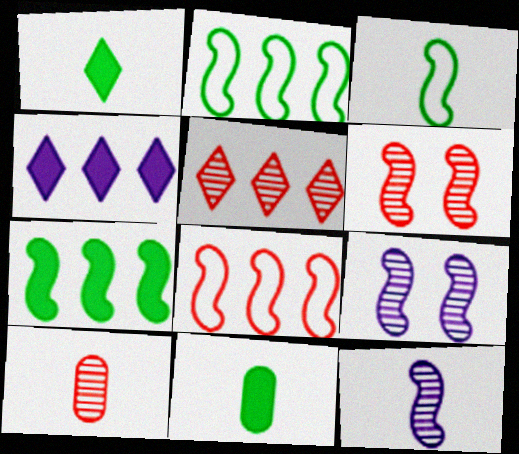[[5, 6, 10]]